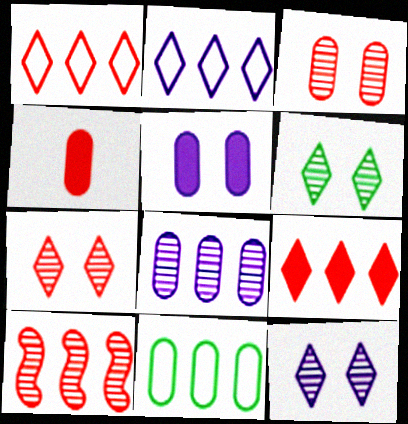[[6, 7, 12]]